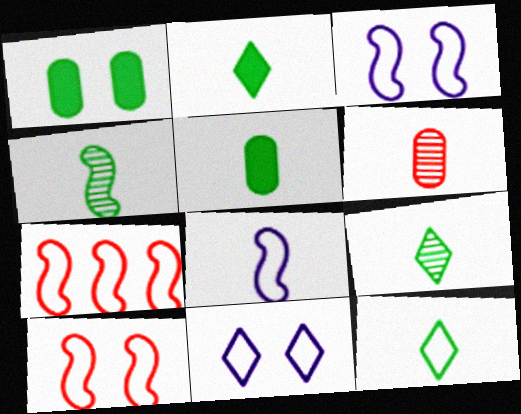[[2, 6, 8], 
[2, 9, 12], 
[4, 5, 12]]